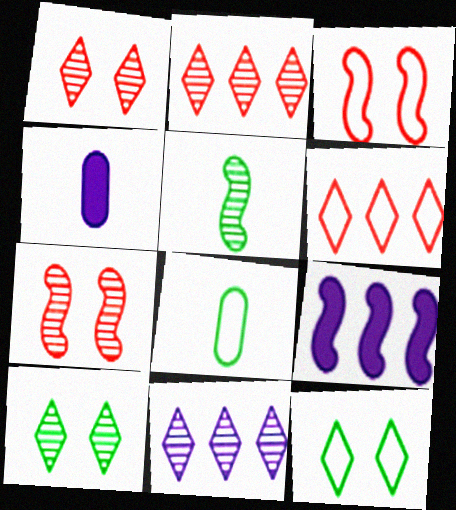[[1, 8, 9], 
[3, 5, 9]]